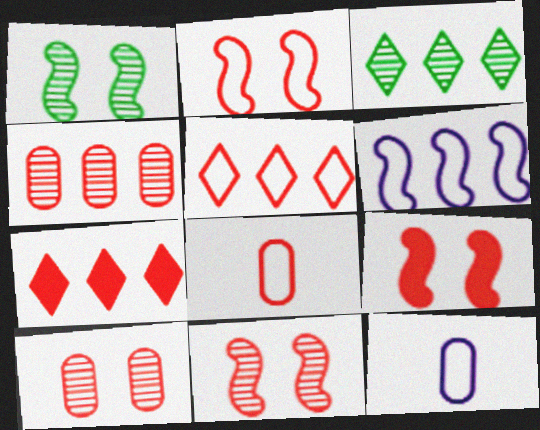[[1, 7, 12], 
[2, 5, 8], 
[2, 9, 11], 
[3, 9, 12], 
[7, 8, 11]]